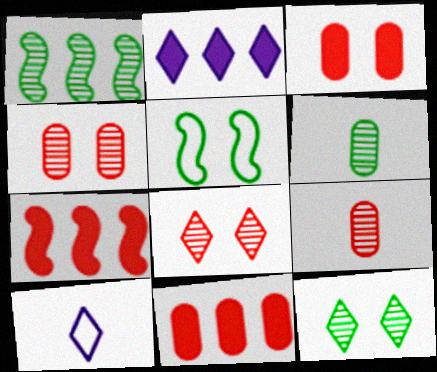[[1, 3, 10], 
[1, 6, 12], 
[2, 5, 9]]